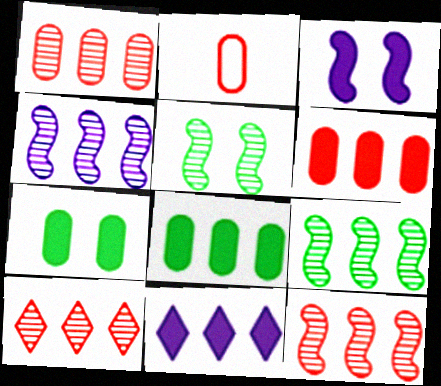[[1, 10, 12], 
[2, 5, 11], 
[4, 9, 12]]